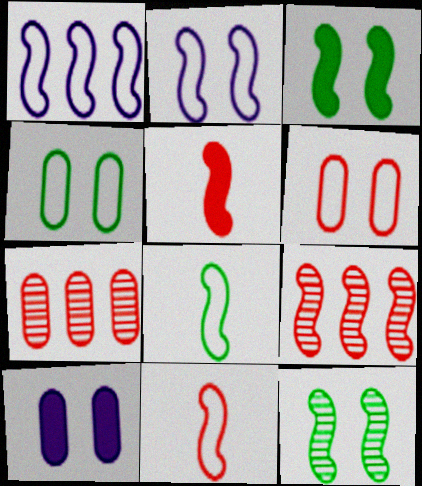[[1, 5, 12]]